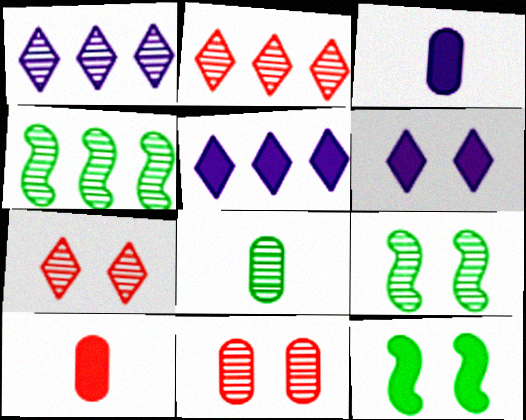[[5, 10, 12]]